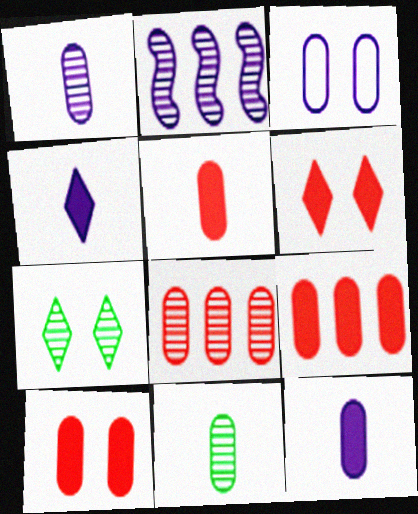[[2, 3, 4], 
[3, 9, 11], 
[5, 9, 10]]